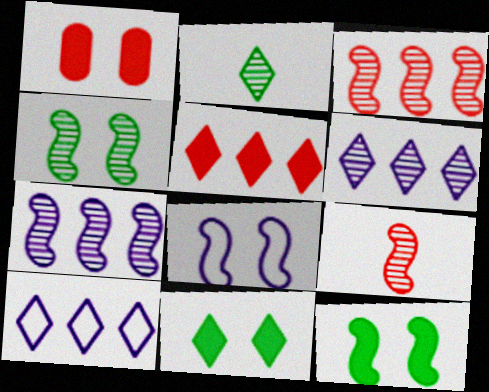[[4, 7, 9]]